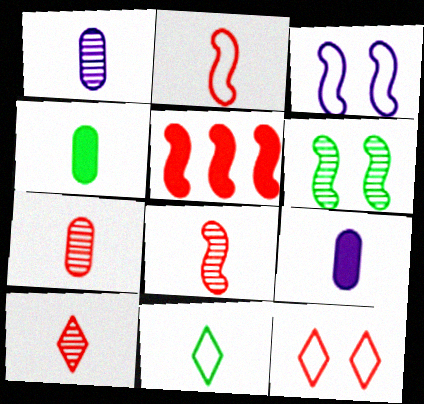[[5, 7, 12], 
[7, 8, 10], 
[8, 9, 11]]